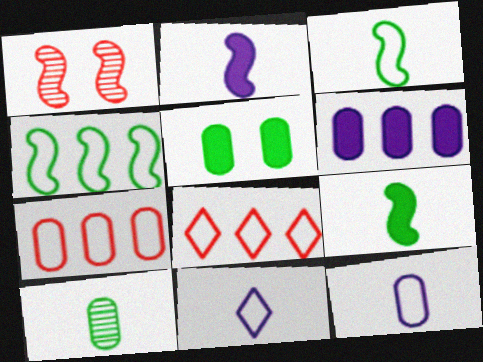[[1, 2, 4]]